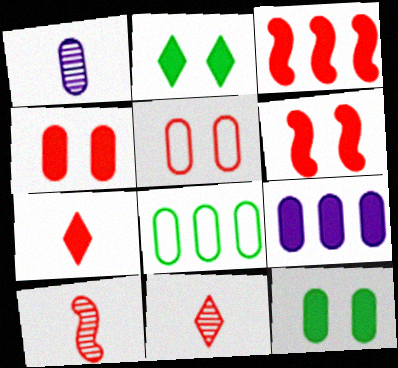[[1, 4, 8], 
[3, 4, 7], 
[3, 5, 11]]